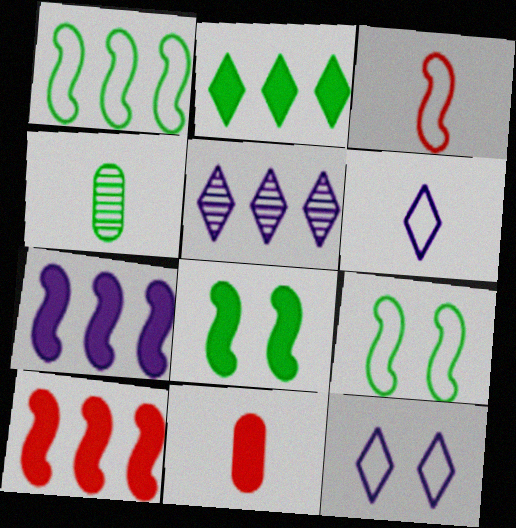[[2, 4, 9], 
[4, 10, 12], 
[5, 9, 11]]